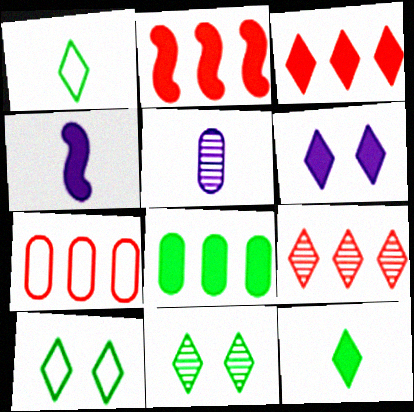[[1, 6, 9], 
[2, 5, 10], 
[2, 7, 9], 
[3, 6, 12], 
[4, 7, 11]]